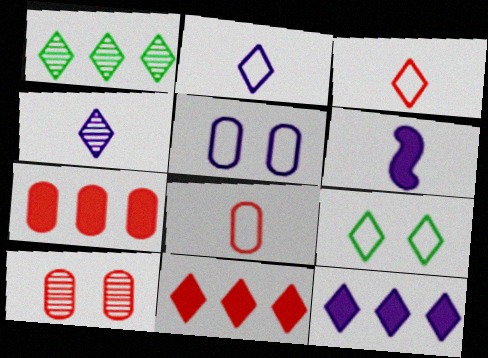[[4, 9, 11], 
[7, 8, 10]]